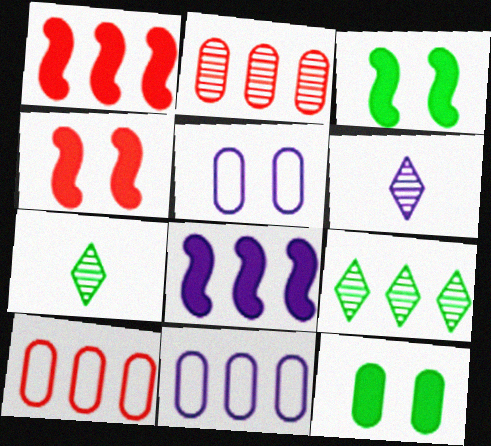[[1, 5, 7], 
[1, 9, 11], 
[3, 6, 10], 
[4, 7, 11], 
[5, 6, 8], 
[8, 9, 10]]